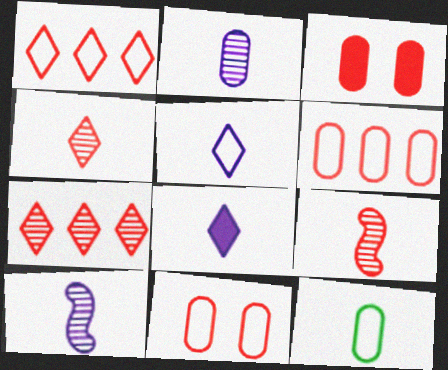[[1, 3, 9], 
[8, 9, 12]]